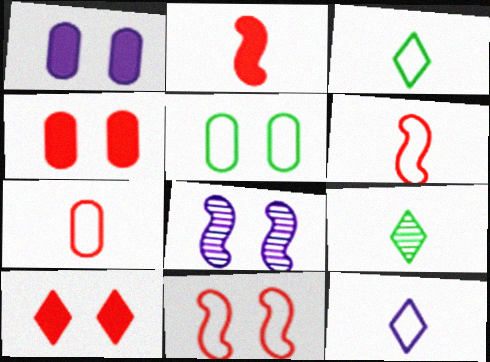[[5, 8, 10]]